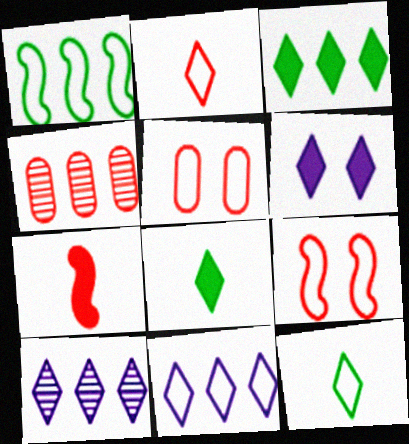[]